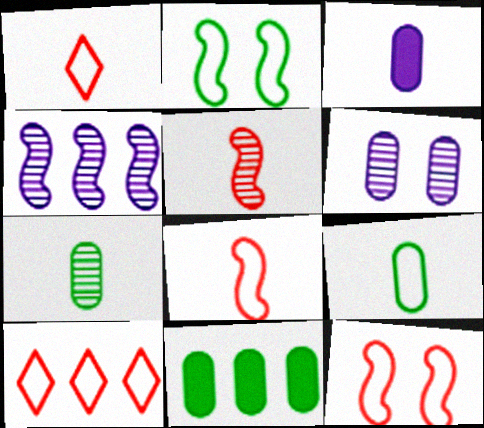[[4, 10, 11]]